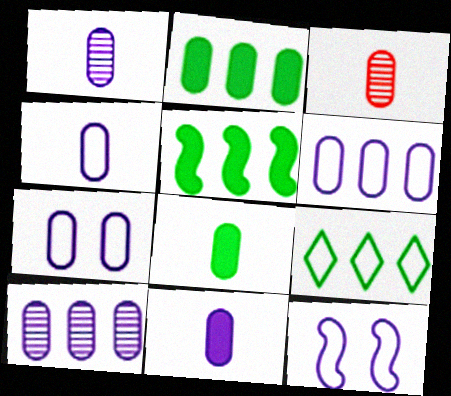[[1, 4, 11], 
[2, 3, 7], 
[3, 4, 8], 
[4, 6, 7], 
[7, 10, 11]]